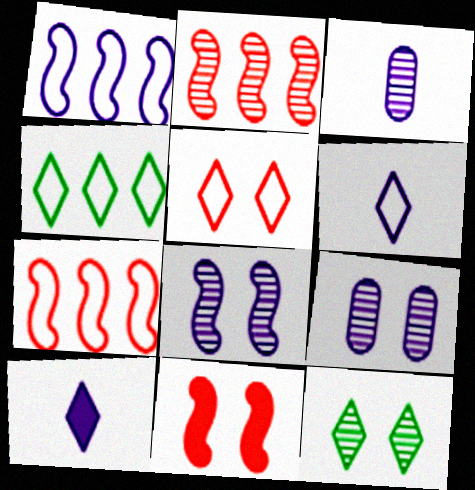[[1, 9, 10], 
[2, 3, 12], 
[3, 4, 11], 
[4, 5, 6]]